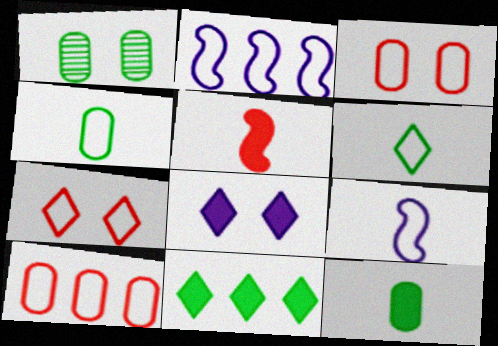[[2, 3, 6], 
[2, 4, 7]]